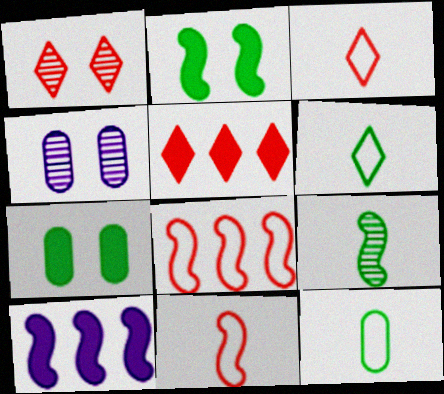[[1, 3, 5], 
[1, 10, 12]]